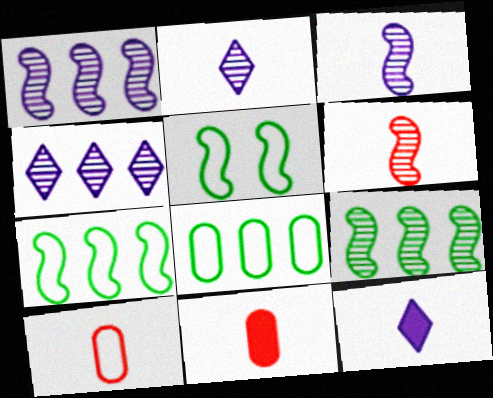[[4, 5, 11]]